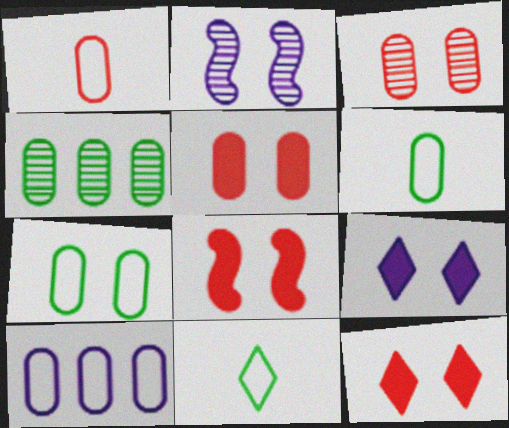[[1, 7, 10], 
[2, 7, 12], 
[5, 8, 12]]